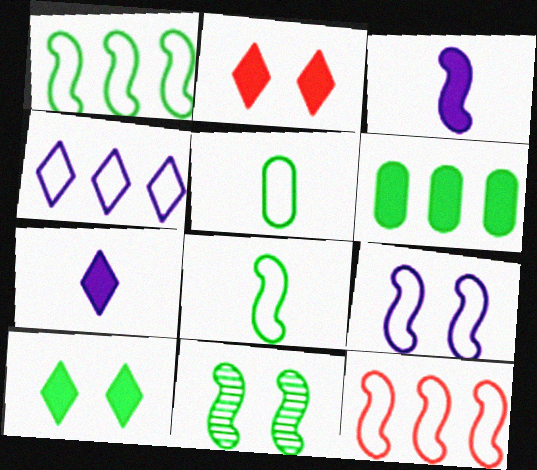[[2, 3, 6], 
[3, 11, 12], 
[8, 9, 12]]